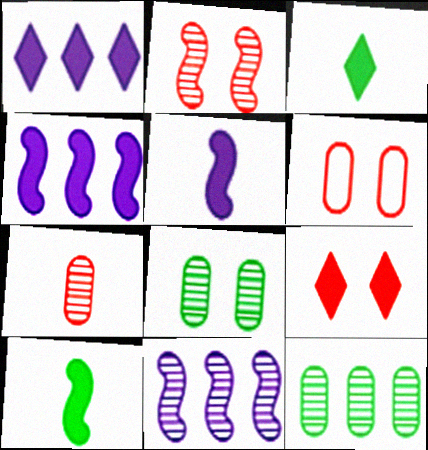[[1, 3, 9], 
[2, 6, 9], 
[3, 6, 11]]